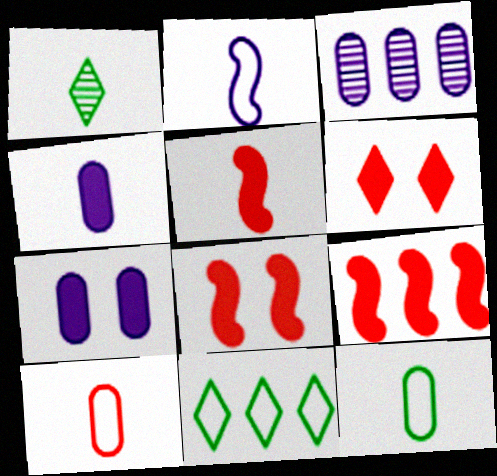[[3, 9, 11], 
[5, 8, 9]]